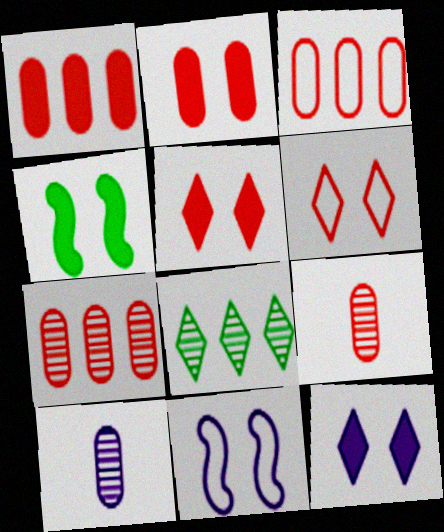[[1, 3, 7], 
[2, 3, 9], 
[2, 4, 12]]